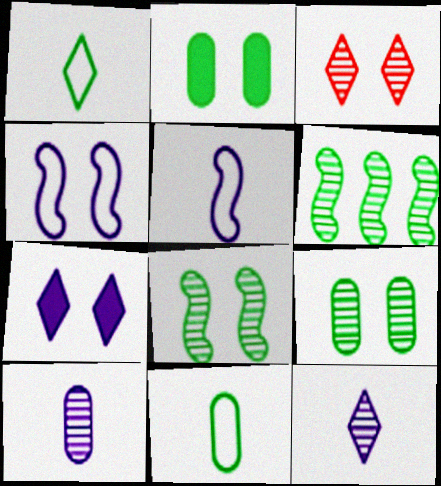[[1, 2, 6], 
[2, 3, 4], 
[3, 6, 10]]